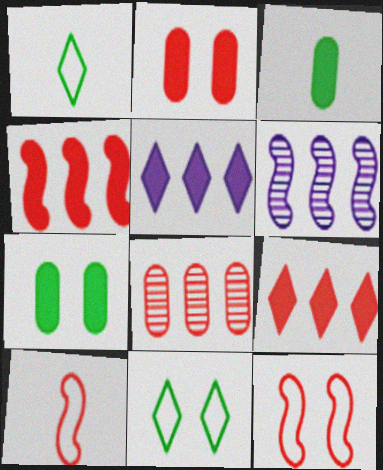[[1, 2, 6]]